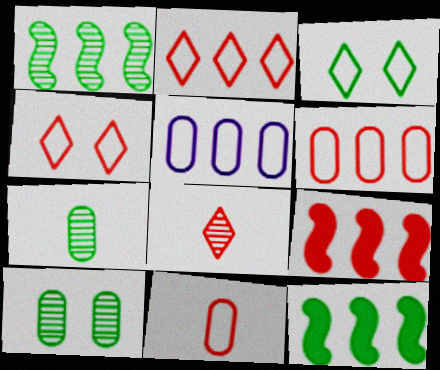[[3, 7, 12]]